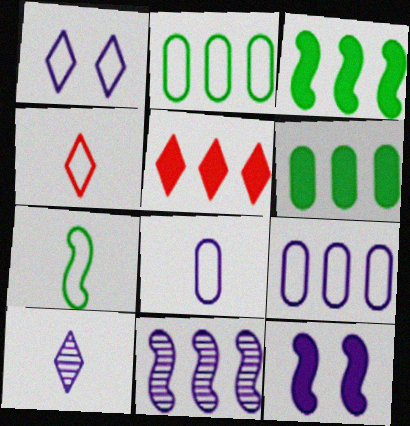[[2, 5, 11], 
[4, 7, 8], 
[9, 10, 12]]